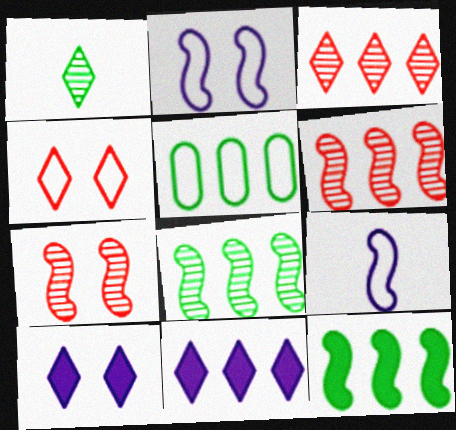[[1, 4, 11], 
[4, 5, 9], 
[5, 6, 11], 
[7, 9, 12]]